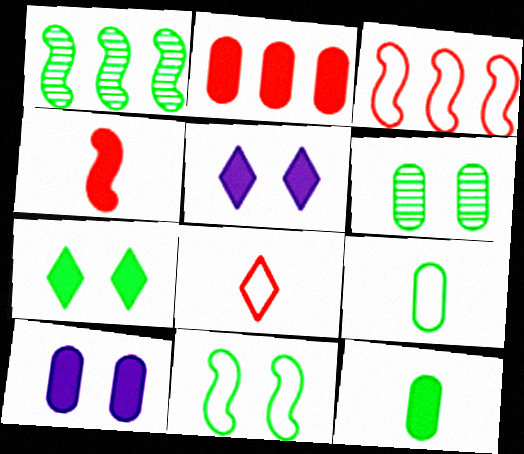[[1, 7, 9], 
[1, 8, 10], 
[2, 10, 12], 
[6, 7, 11]]